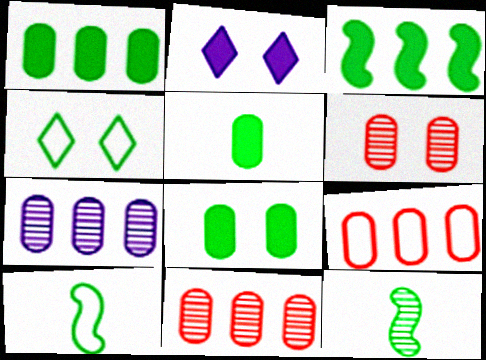[[1, 4, 12], 
[1, 5, 8], 
[1, 7, 9], 
[2, 9, 12], 
[2, 10, 11]]